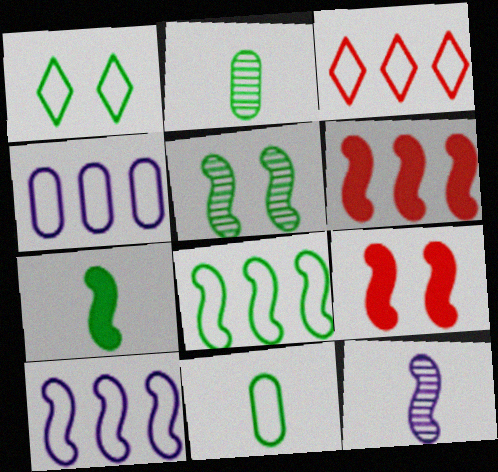[[1, 8, 11], 
[3, 4, 8], 
[5, 7, 8], 
[8, 9, 12]]